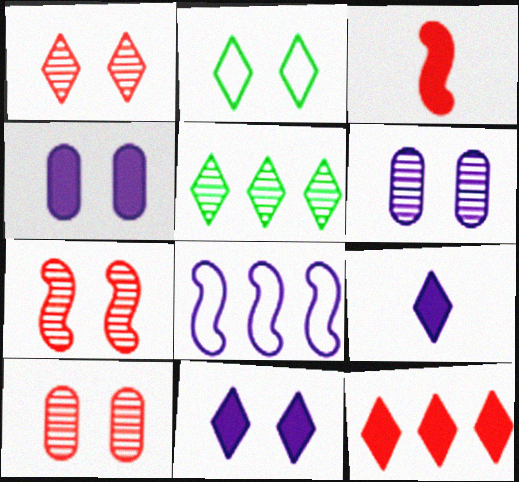[[1, 2, 11], 
[1, 7, 10], 
[2, 4, 7], 
[6, 8, 9]]